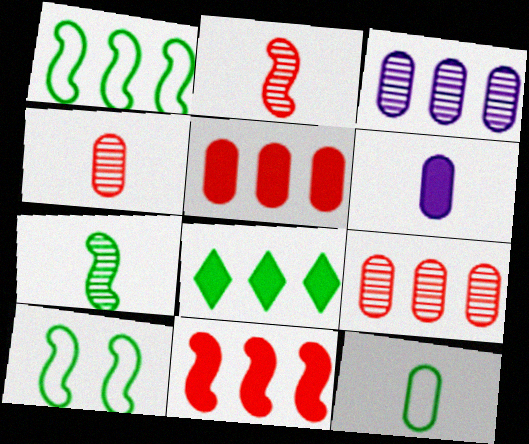[[4, 6, 12]]